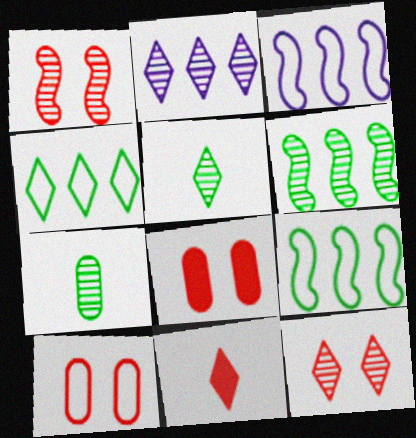[[1, 2, 7], 
[2, 5, 12], 
[3, 5, 8]]